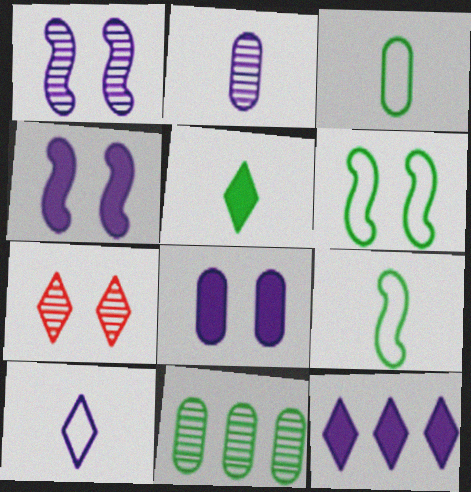[[5, 6, 11], 
[6, 7, 8]]